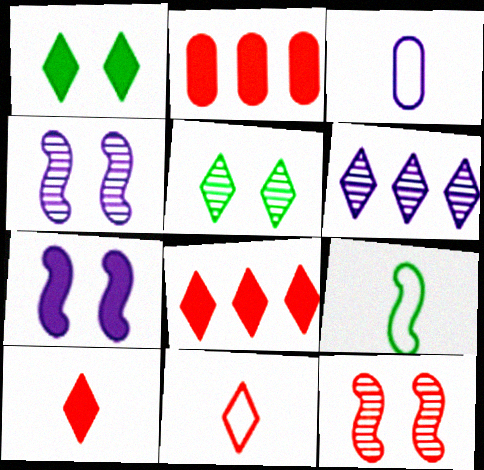[[1, 6, 11], 
[2, 11, 12], 
[3, 6, 7], 
[3, 9, 11]]